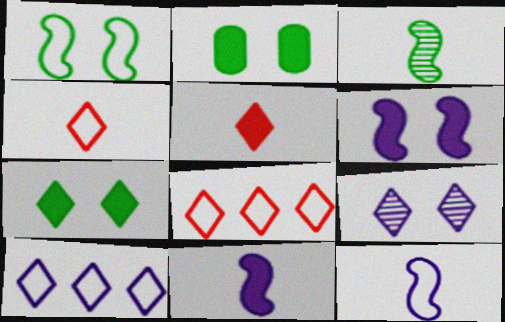[]